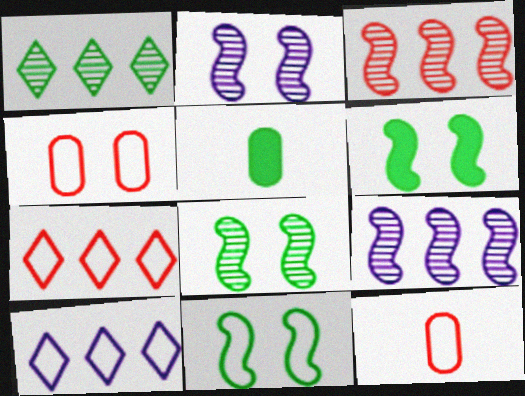[[1, 5, 11], 
[2, 5, 7], 
[6, 8, 11], 
[10, 11, 12]]